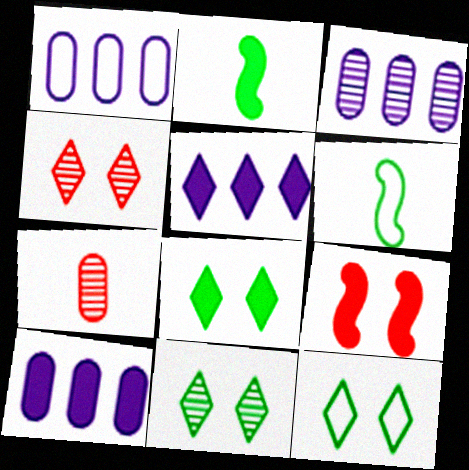[[1, 2, 4], 
[1, 3, 10], 
[4, 6, 10], 
[8, 11, 12]]